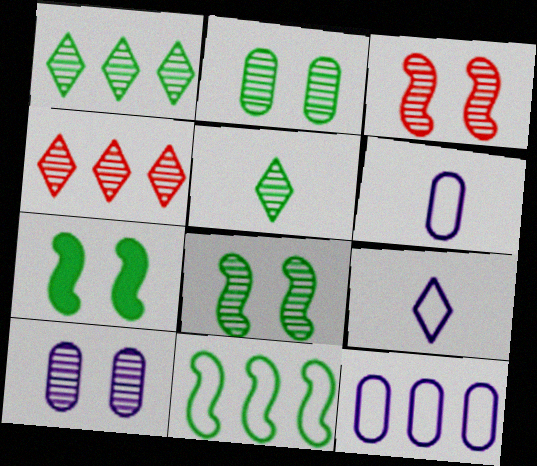[[4, 6, 7]]